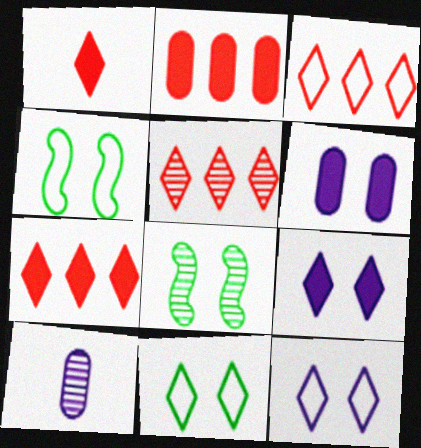[[3, 5, 7], 
[4, 7, 10], 
[5, 8, 10]]